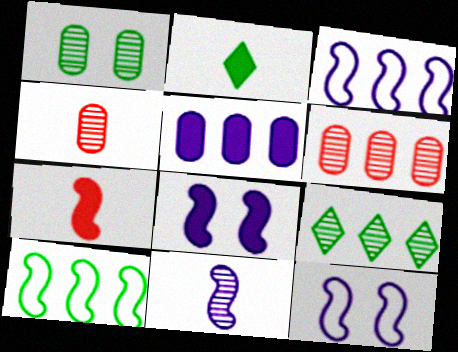[[1, 2, 10], 
[2, 6, 12], 
[3, 8, 11]]